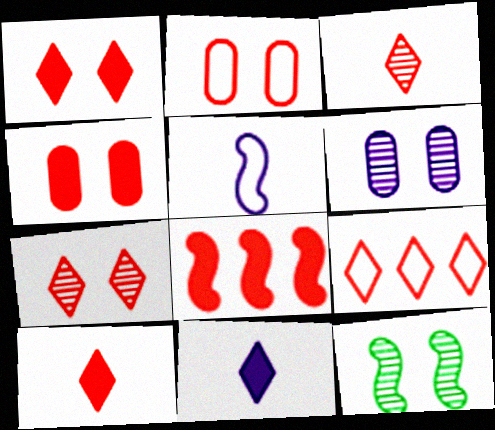[[1, 3, 9], 
[2, 3, 8], 
[4, 8, 10], 
[5, 8, 12], 
[6, 7, 12], 
[7, 9, 10]]